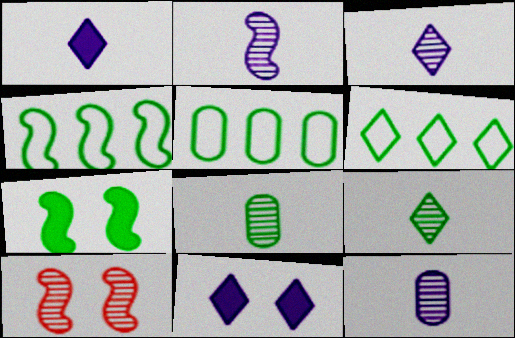[[1, 5, 10], 
[2, 3, 12], 
[4, 5, 6], 
[5, 7, 9], 
[6, 7, 8]]